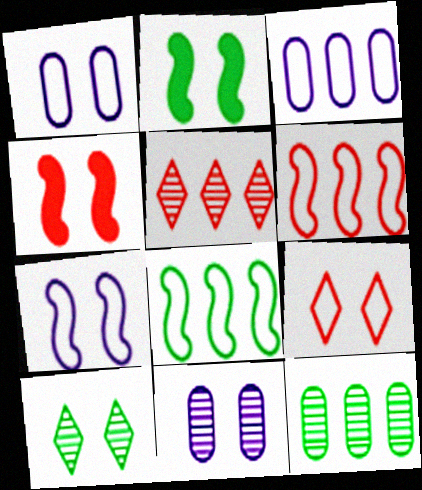[[1, 4, 10], 
[2, 9, 11]]